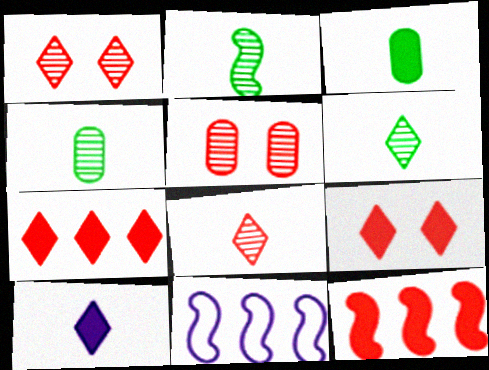[[1, 3, 11], 
[2, 4, 6], 
[4, 9, 11]]